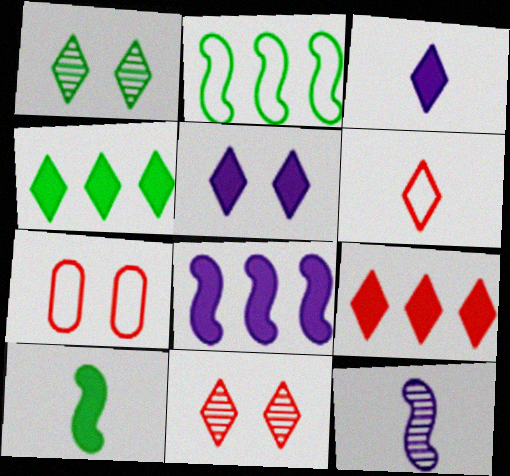[[4, 7, 12], 
[6, 9, 11]]